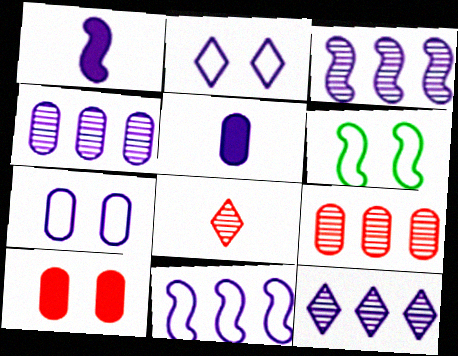[[1, 2, 4], 
[1, 7, 12], 
[2, 3, 5], 
[3, 4, 12], 
[4, 5, 7]]